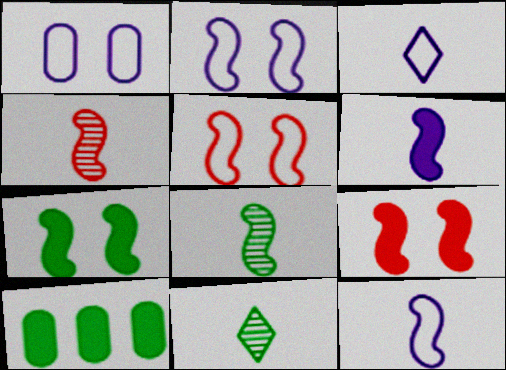[]